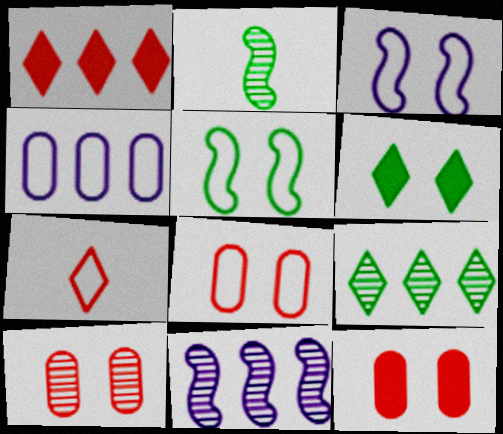[[3, 6, 10], 
[4, 5, 7], 
[8, 10, 12]]